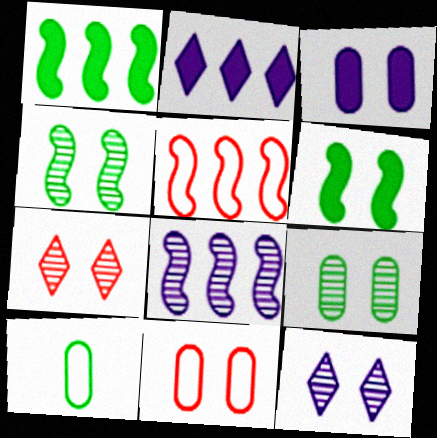[[1, 5, 8], 
[3, 9, 11], 
[6, 11, 12]]